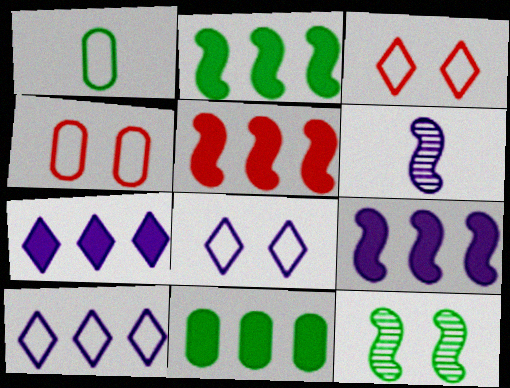[[2, 5, 9], 
[3, 6, 11], 
[5, 7, 11]]